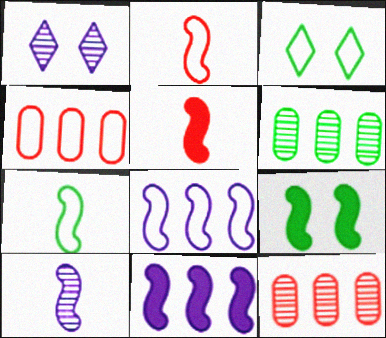[[5, 7, 10], 
[5, 9, 11]]